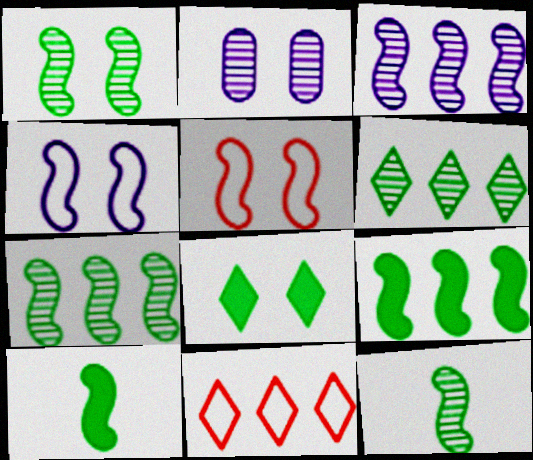[[1, 7, 12], 
[2, 5, 8], 
[2, 10, 11], 
[3, 5, 10]]